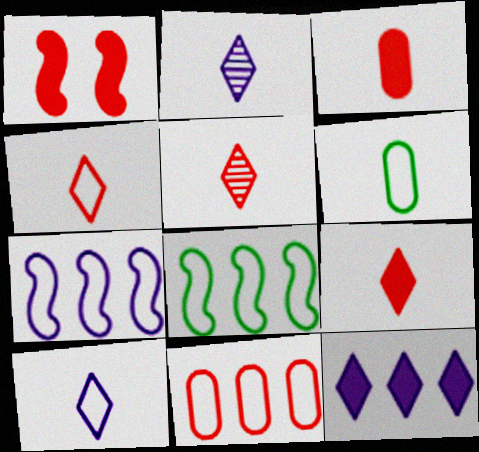[[1, 5, 11], 
[4, 5, 9]]